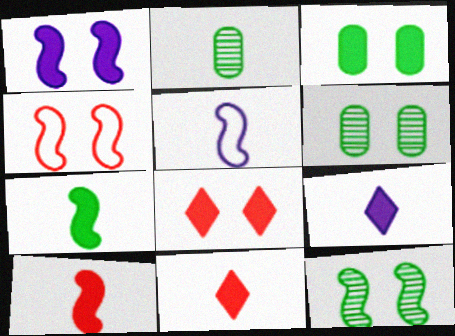[[1, 3, 8], 
[1, 4, 12], 
[2, 5, 11]]